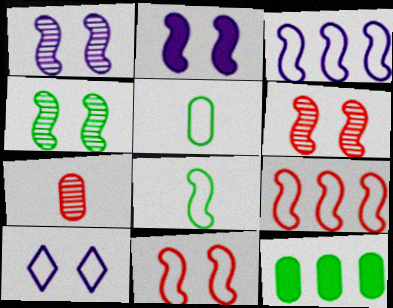[[1, 4, 6], 
[2, 4, 11], 
[3, 8, 11], 
[5, 9, 10]]